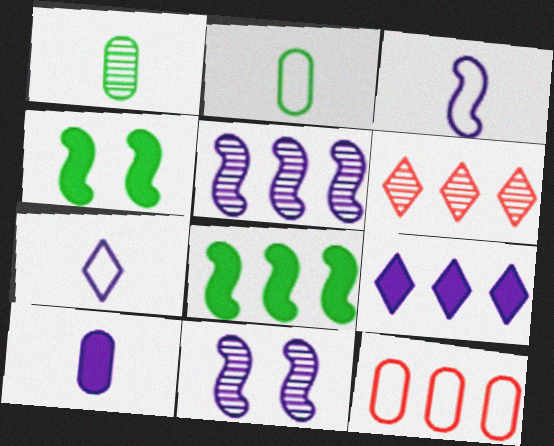[[1, 6, 11]]